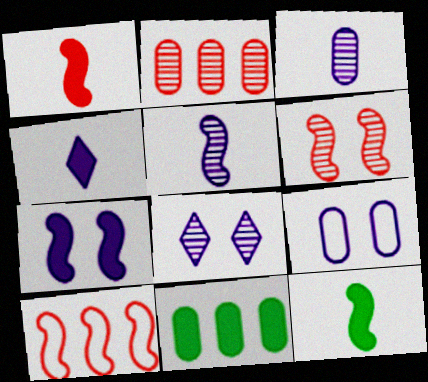[[1, 6, 10], 
[7, 8, 9]]